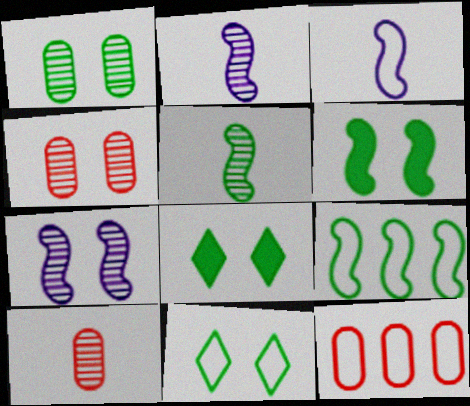[[1, 6, 11], 
[2, 8, 12], 
[3, 11, 12], 
[5, 6, 9]]